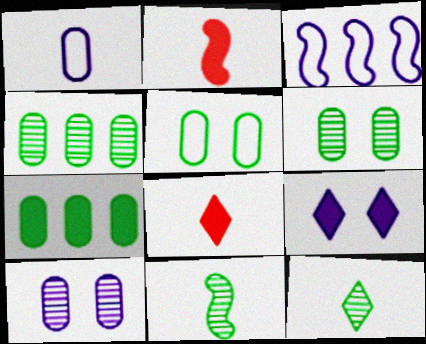[[1, 2, 12], 
[1, 8, 11], 
[2, 7, 9], 
[3, 6, 8]]